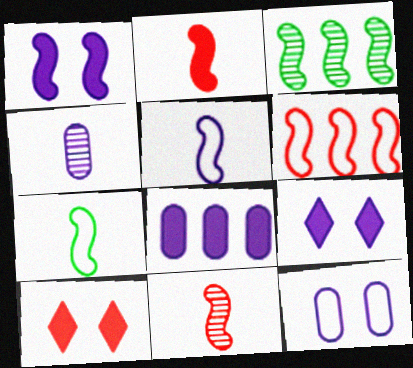[[4, 8, 12]]